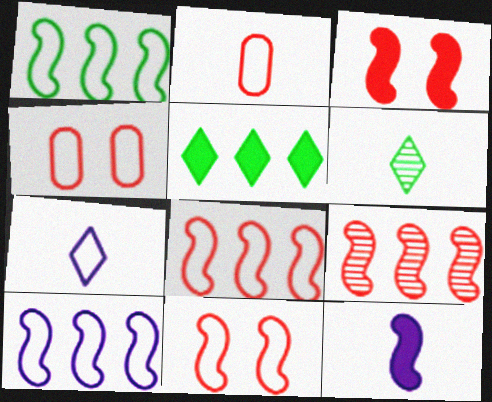[[1, 4, 7], 
[1, 8, 10], 
[2, 6, 12]]